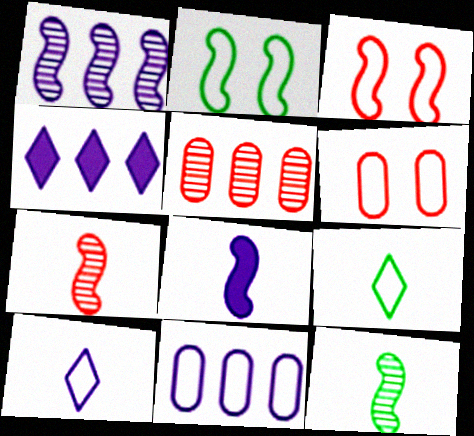[[1, 4, 11], 
[3, 9, 11], 
[4, 6, 12]]